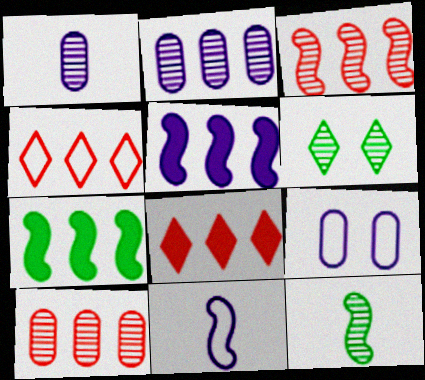[[1, 3, 6], 
[2, 4, 7], 
[8, 9, 12]]